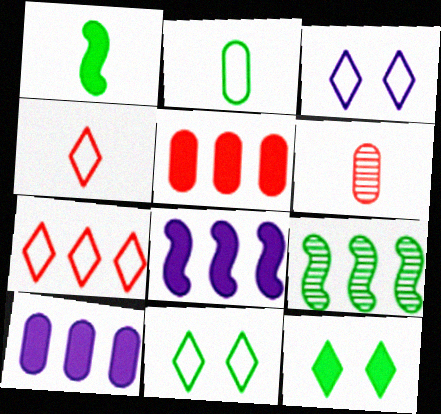[[2, 9, 12], 
[6, 8, 11], 
[7, 9, 10]]